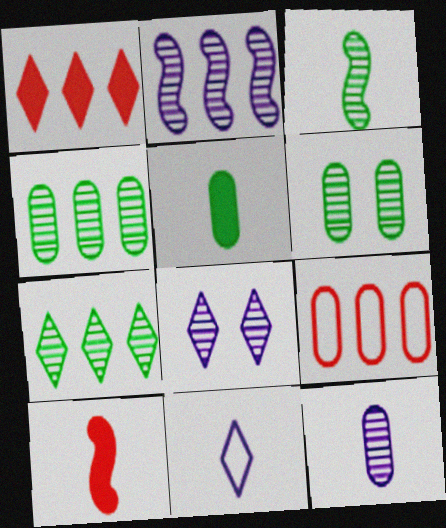[[2, 8, 12], 
[3, 6, 7]]